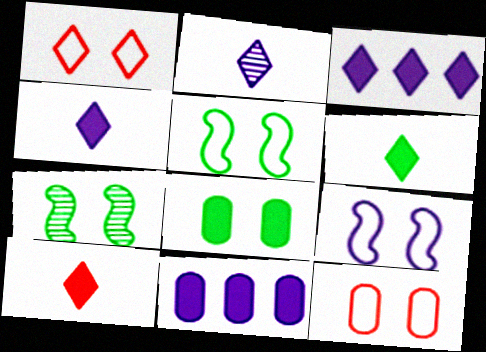[[2, 9, 11], 
[4, 6, 10]]